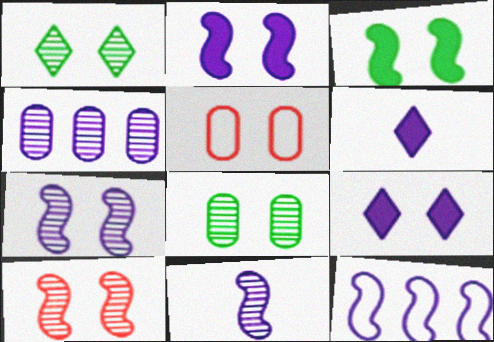[[1, 2, 5], 
[2, 11, 12]]